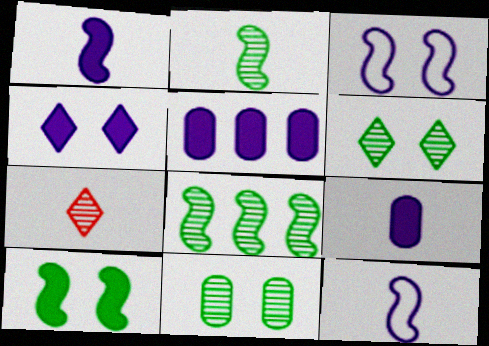[[1, 4, 5]]